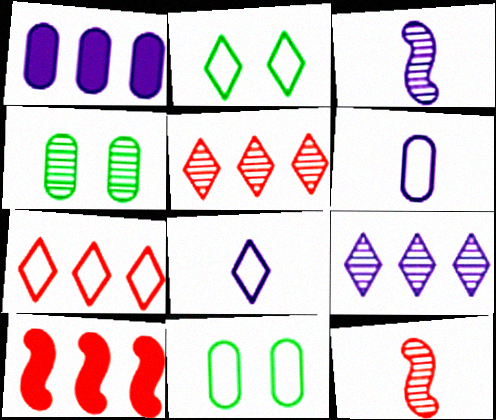[[1, 2, 12], 
[2, 7, 8], 
[3, 4, 5], 
[4, 8, 10], 
[4, 9, 12]]